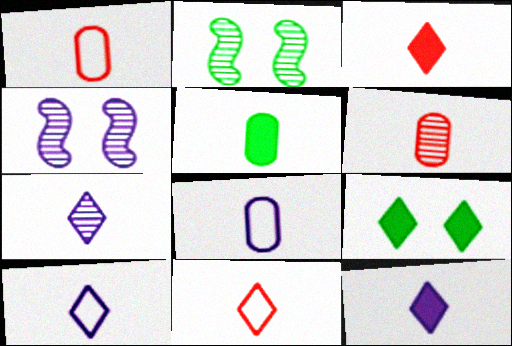[[5, 6, 8], 
[7, 10, 12]]